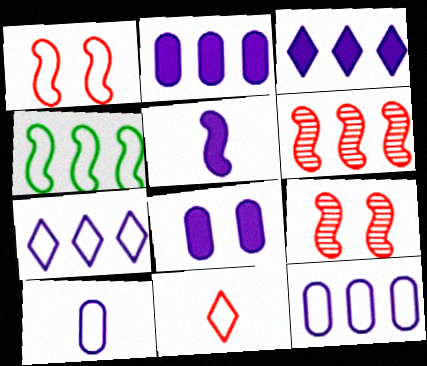[[3, 5, 8], 
[4, 5, 9]]